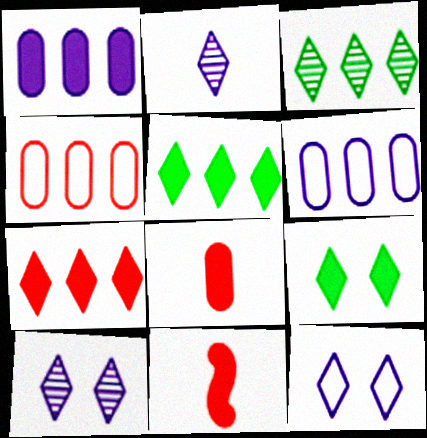[[1, 9, 11]]